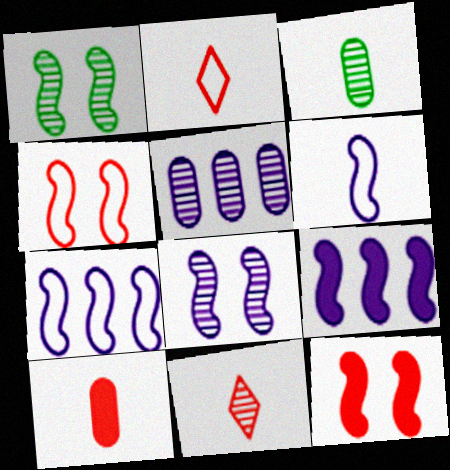[[1, 5, 11], 
[6, 8, 9]]